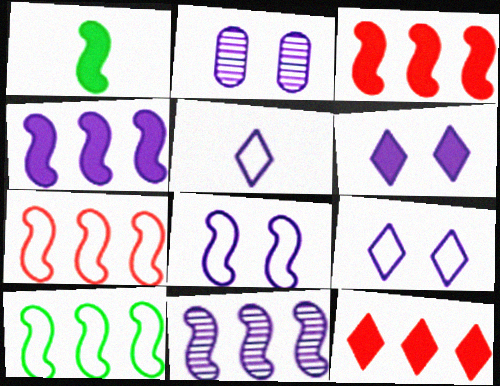[[2, 4, 5], 
[2, 6, 8], 
[3, 10, 11]]